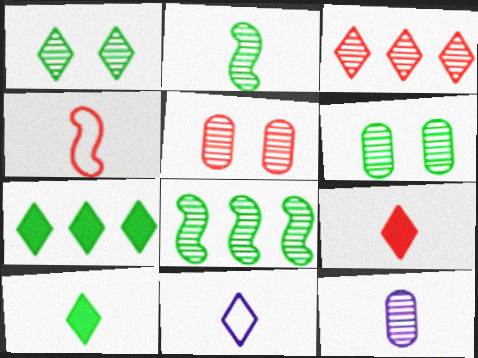[[4, 10, 12]]